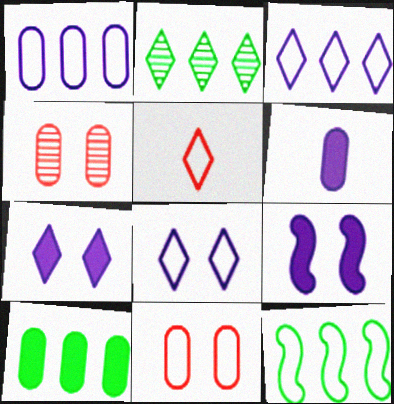[[2, 5, 7], 
[2, 10, 12]]